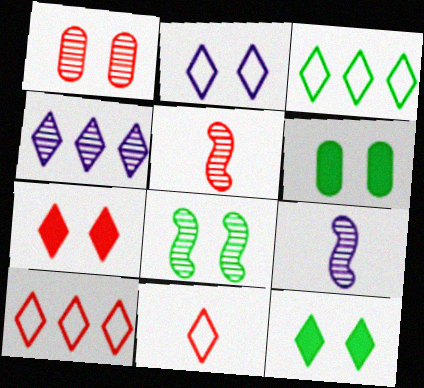[[2, 3, 11], 
[4, 11, 12], 
[6, 9, 10]]